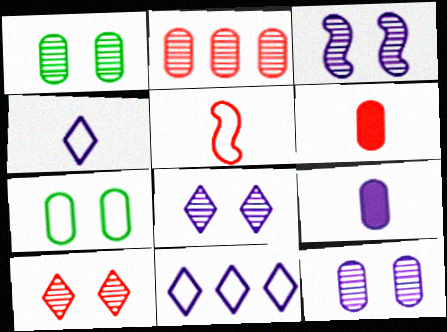[[1, 3, 10], 
[2, 7, 9], 
[3, 8, 12], 
[3, 9, 11], 
[5, 7, 11]]